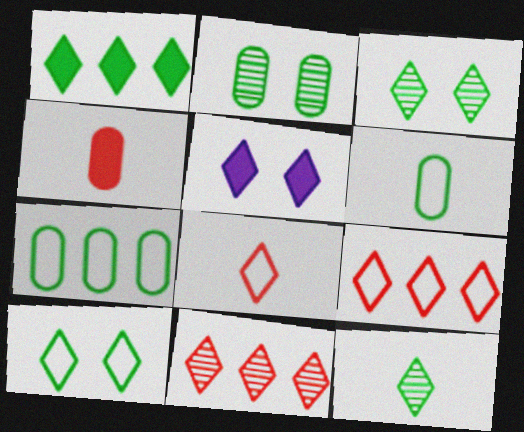[[1, 10, 12], 
[5, 9, 12]]